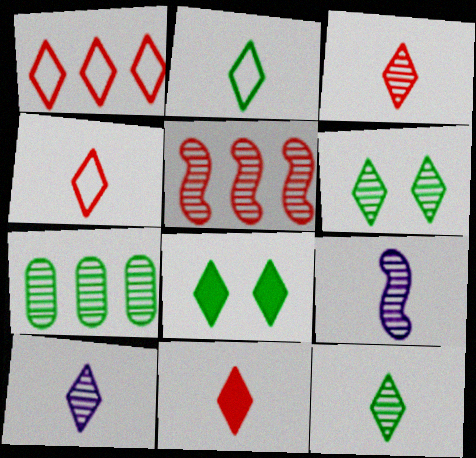[[1, 8, 10], 
[2, 10, 11], 
[3, 4, 11], 
[3, 10, 12]]